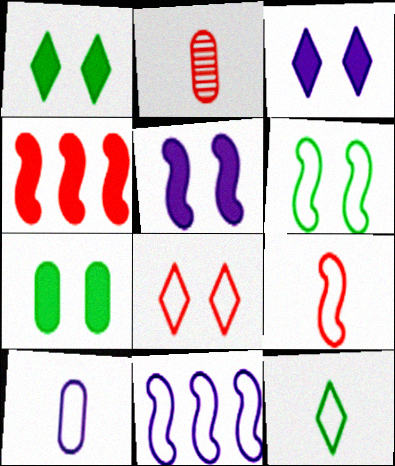[[1, 2, 11], 
[2, 4, 8], 
[6, 9, 11], 
[9, 10, 12]]